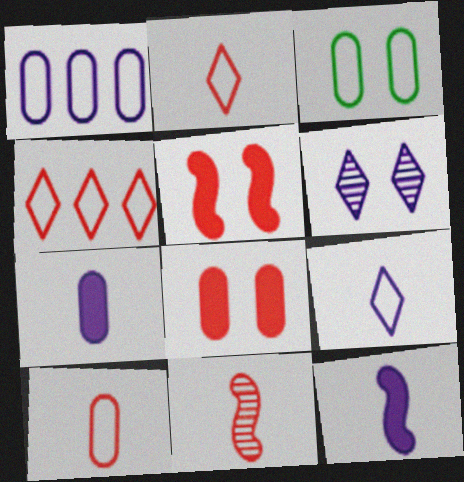[[1, 3, 10], 
[1, 6, 12], 
[3, 5, 6], 
[4, 8, 11]]